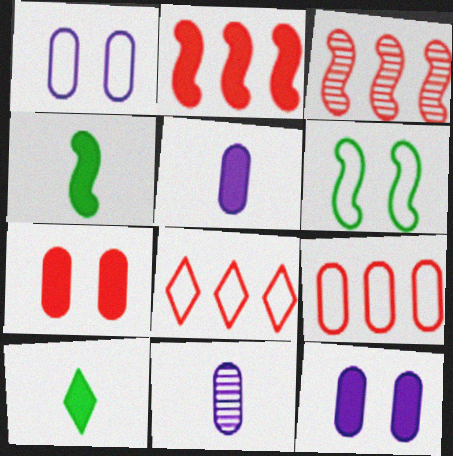[[1, 3, 10], 
[2, 10, 12]]